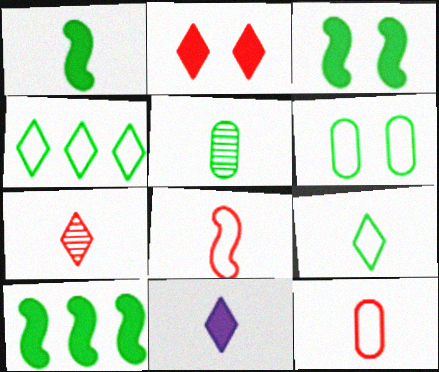[[1, 3, 10], 
[1, 5, 9], 
[3, 4, 5], 
[5, 8, 11], 
[7, 9, 11]]